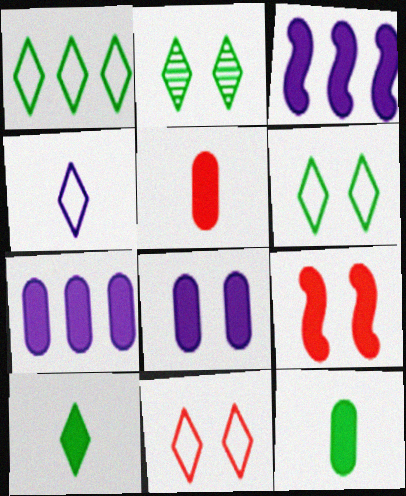[[1, 2, 10], 
[1, 4, 11], 
[7, 9, 10]]